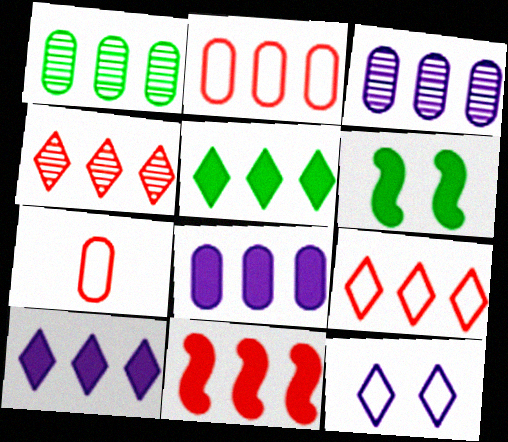[[1, 2, 8], 
[2, 4, 11], 
[5, 8, 11]]